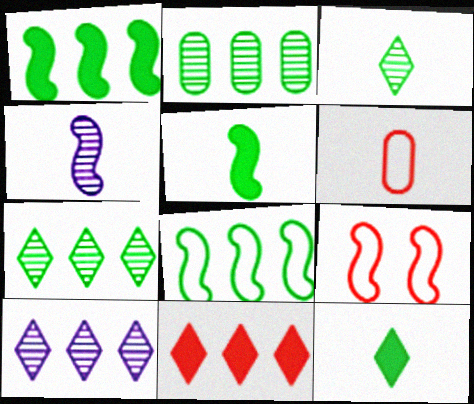[[1, 4, 9], 
[4, 6, 12]]